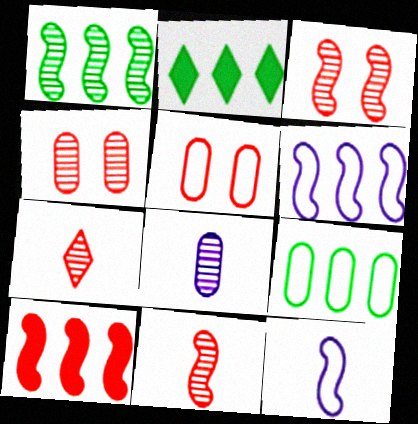[[1, 2, 9], 
[1, 6, 10], 
[2, 4, 12], 
[5, 7, 10]]